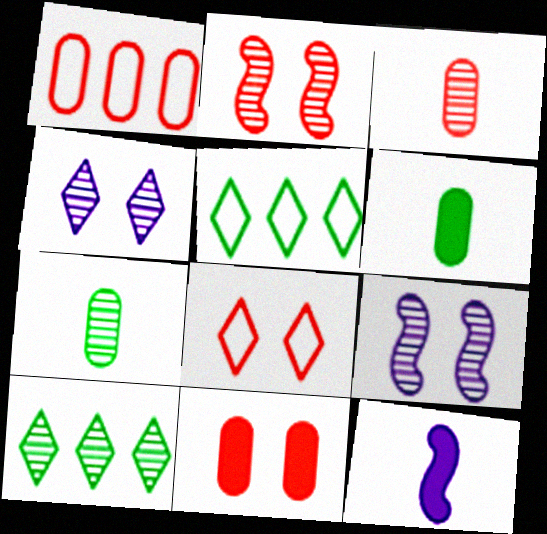[[1, 3, 11], 
[2, 8, 11], 
[3, 9, 10]]